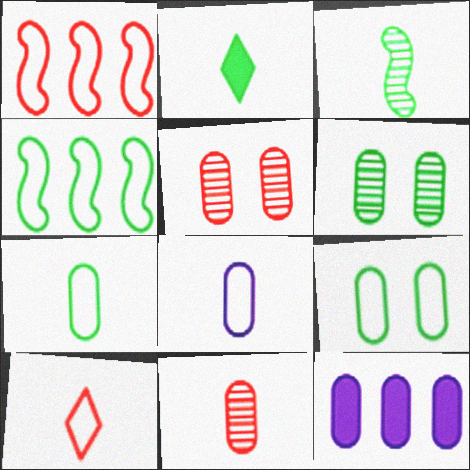[[2, 3, 7], 
[2, 4, 6], 
[5, 7, 12], 
[9, 11, 12]]